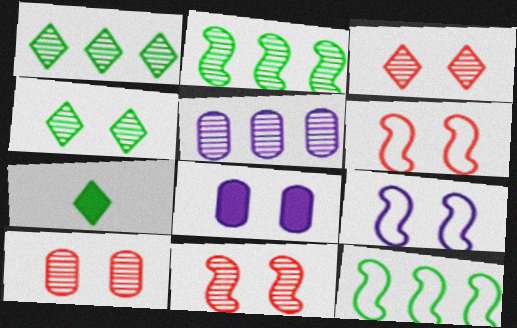[[3, 10, 11], 
[4, 6, 8], 
[5, 6, 7]]